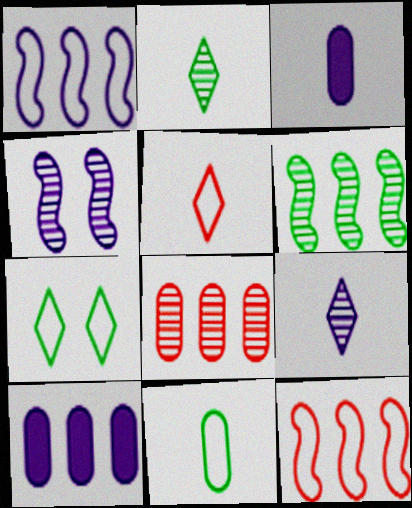[[2, 4, 8]]